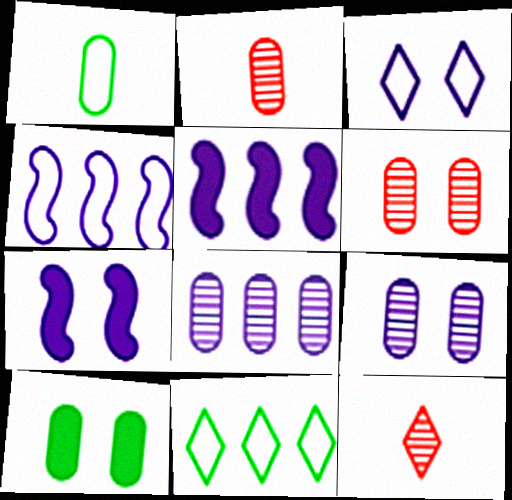[[2, 7, 11], 
[3, 7, 9], 
[4, 10, 12]]